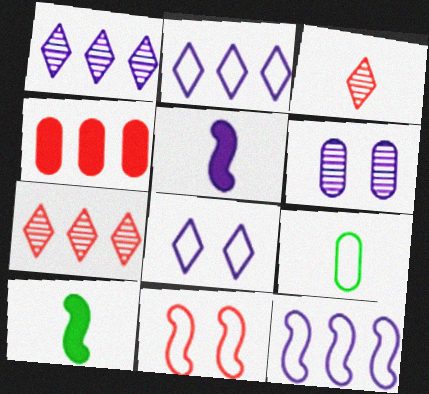[[2, 5, 6], 
[2, 9, 11], 
[3, 4, 11], 
[3, 5, 9], 
[4, 6, 9]]